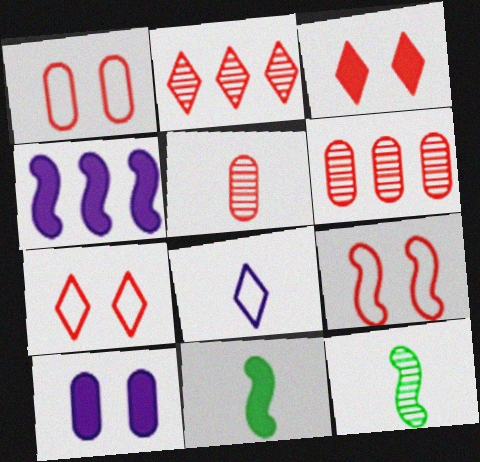[[1, 7, 9], 
[4, 9, 12], 
[5, 8, 11]]